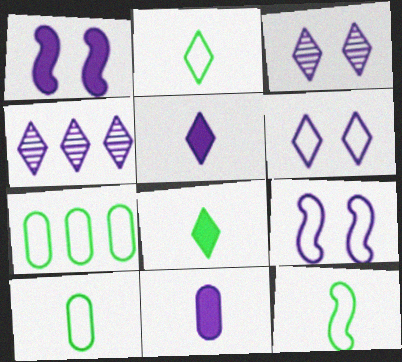[[2, 10, 12], 
[4, 5, 6], 
[4, 9, 11]]